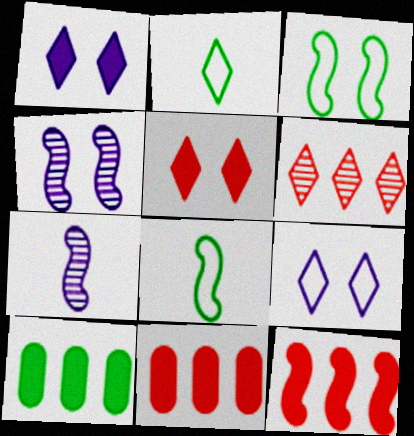[[1, 2, 6], 
[2, 4, 11], 
[3, 7, 12], 
[4, 8, 12]]